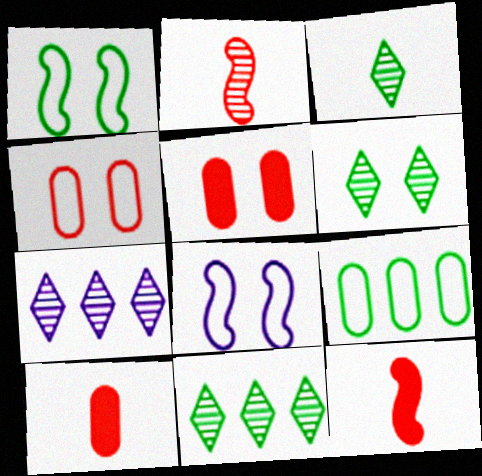[[1, 7, 10], 
[3, 6, 11], 
[5, 6, 8], 
[8, 10, 11]]